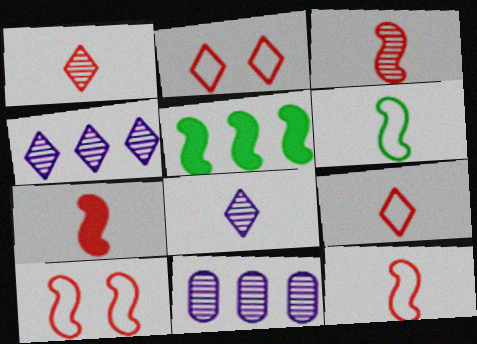[[3, 7, 12]]